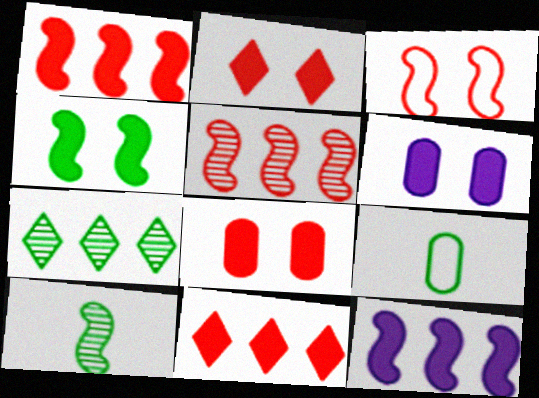[[2, 4, 6], 
[3, 10, 12], 
[4, 7, 9]]